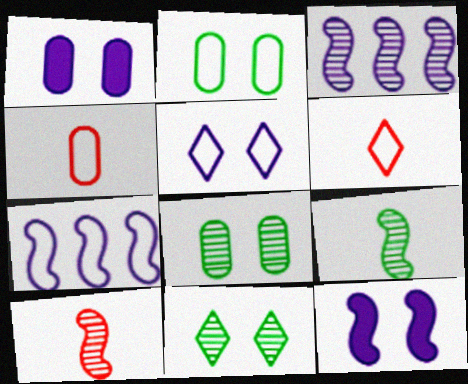[[2, 6, 7]]